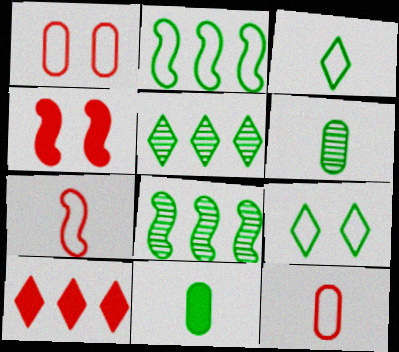[[8, 9, 11]]